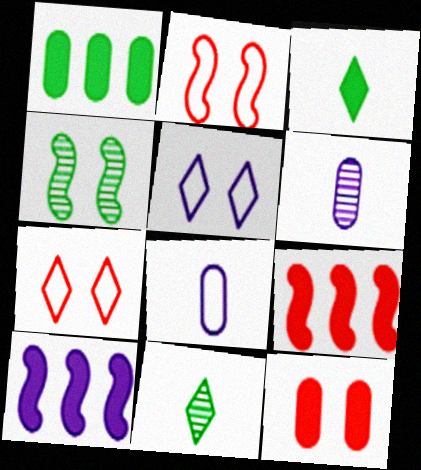[[3, 10, 12], 
[4, 5, 12], 
[5, 6, 10]]